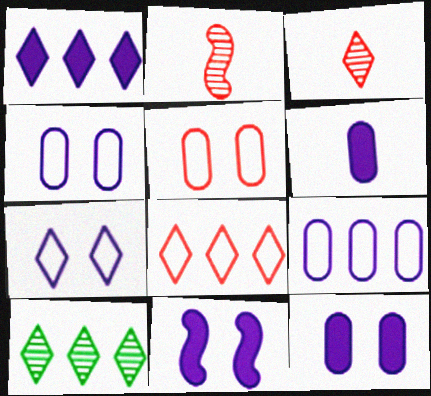[[1, 6, 11], 
[1, 8, 10]]